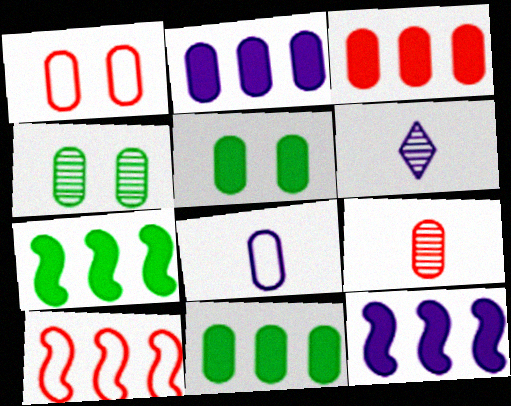[[1, 3, 9], 
[1, 6, 7], 
[2, 3, 11], 
[3, 4, 8], 
[5, 6, 10]]